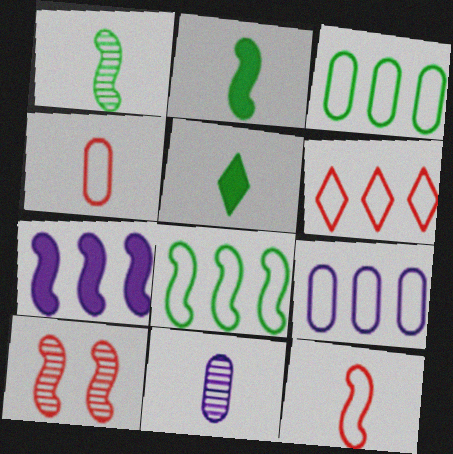[[5, 9, 10], 
[5, 11, 12], 
[6, 8, 9]]